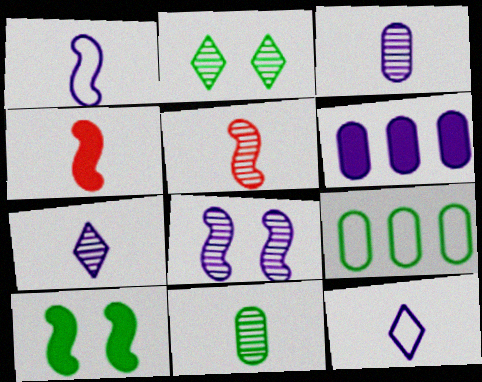[[4, 11, 12], 
[5, 7, 11], 
[6, 8, 12]]